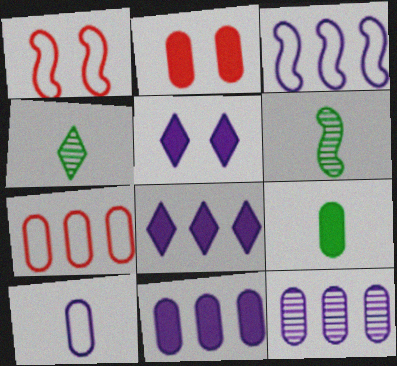[[1, 4, 11], 
[2, 3, 4], 
[2, 9, 11], 
[3, 8, 12], 
[5, 6, 7]]